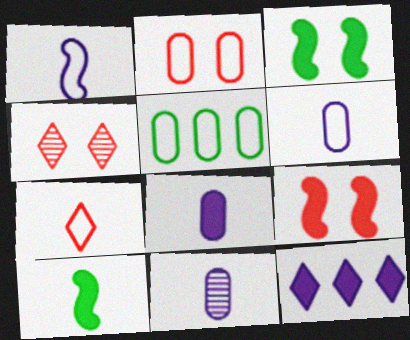[[2, 4, 9], 
[2, 5, 6], 
[6, 8, 11], 
[7, 10, 11]]